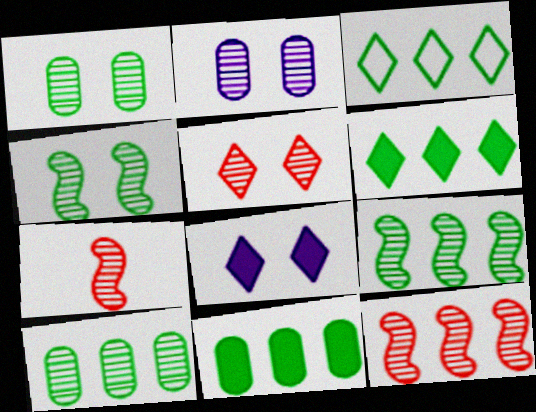[[2, 4, 5], 
[3, 9, 11]]